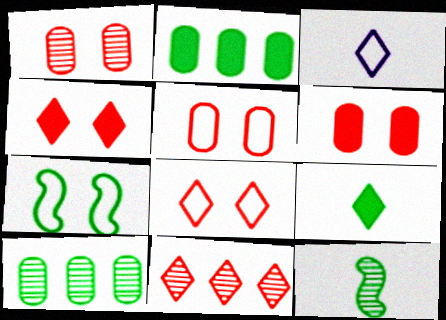[[1, 5, 6], 
[7, 9, 10]]